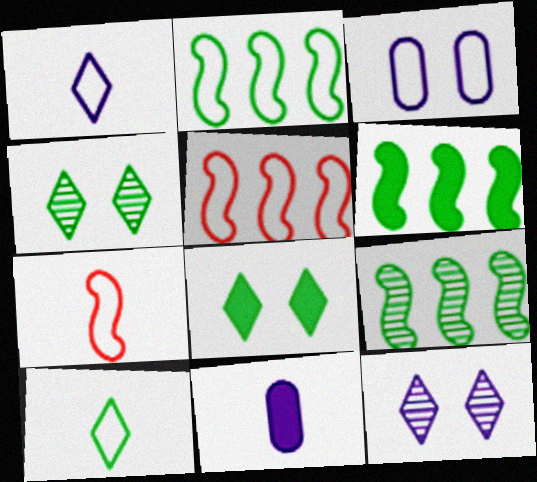[[2, 6, 9], 
[3, 5, 10], 
[4, 5, 11]]